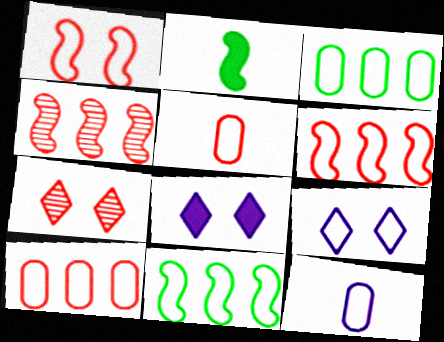[[5, 9, 11]]